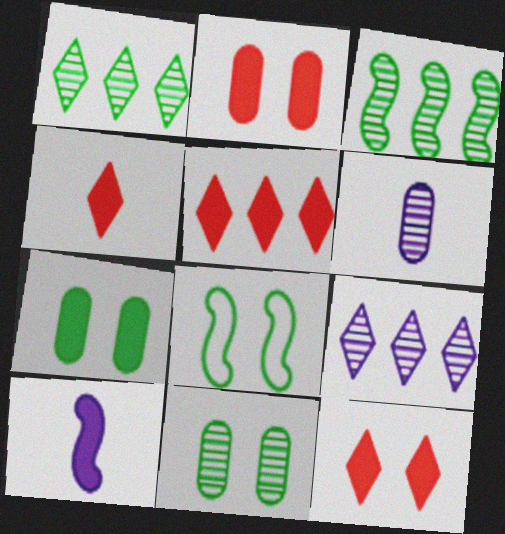[[4, 5, 12], 
[5, 6, 8], 
[5, 7, 10]]